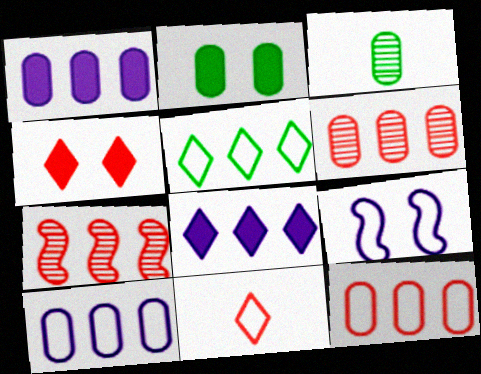[[1, 5, 7]]